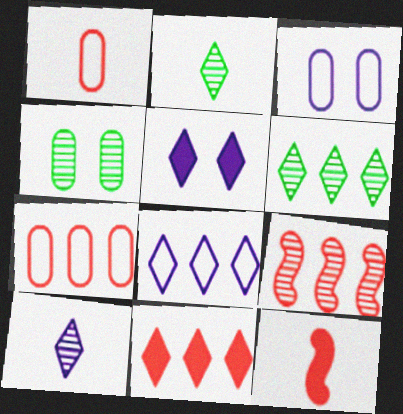[[3, 6, 12], 
[4, 8, 12], 
[4, 9, 10], 
[5, 8, 10], 
[6, 8, 11], 
[7, 9, 11]]